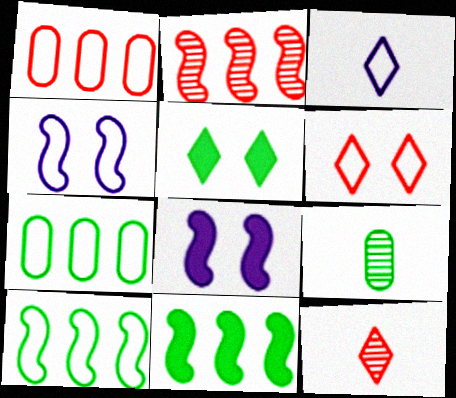[[5, 9, 10], 
[7, 8, 12]]